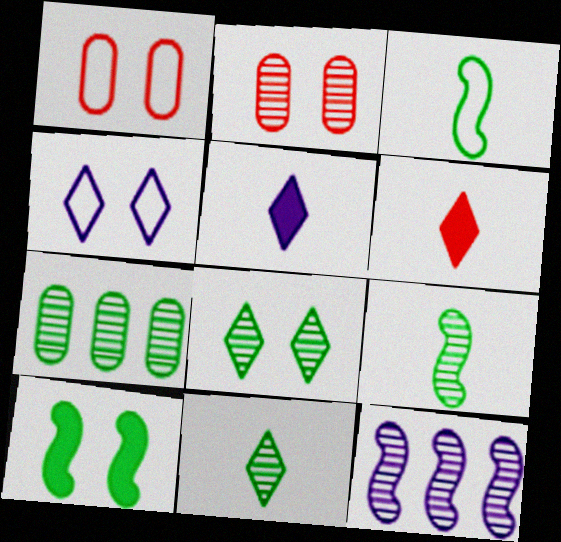[[2, 4, 10], 
[2, 11, 12], 
[7, 8, 9]]